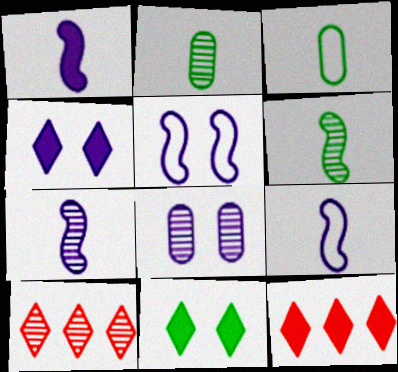[[1, 7, 9], 
[2, 5, 12], 
[4, 5, 8], 
[6, 8, 10]]